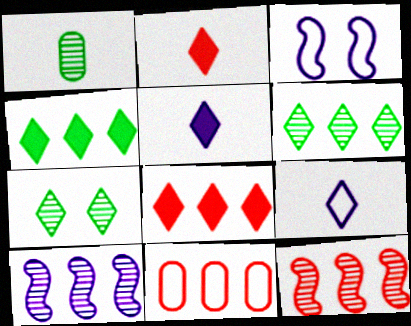[[1, 3, 8], 
[4, 10, 11], 
[7, 8, 9], 
[8, 11, 12]]